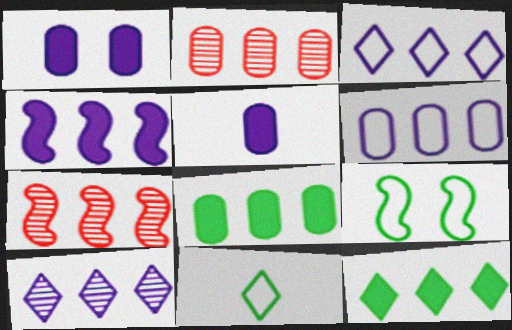[[1, 7, 11], 
[2, 6, 8], 
[3, 7, 8], 
[4, 6, 10], 
[6, 7, 12]]